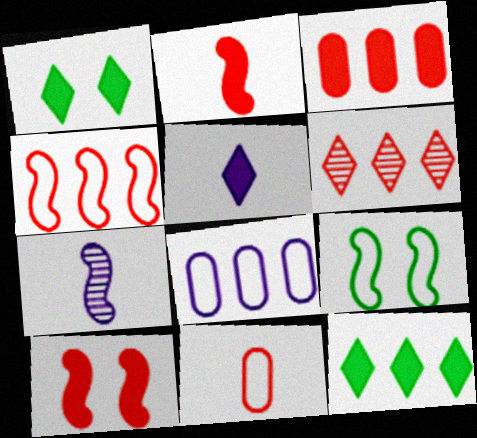[[3, 4, 6], 
[6, 10, 11]]